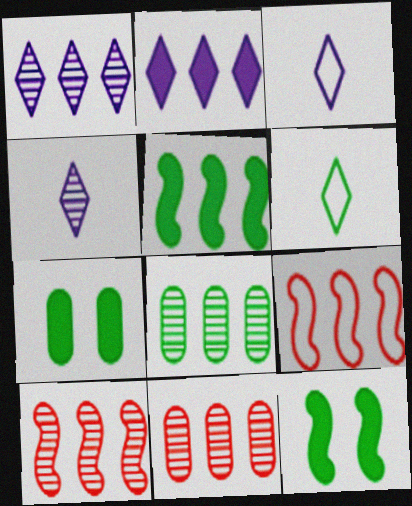[[1, 8, 10], 
[2, 8, 9], 
[3, 7, 10], 
[3, 11, 12], 
[4, 7, 9], 
[6, 8, 12]]